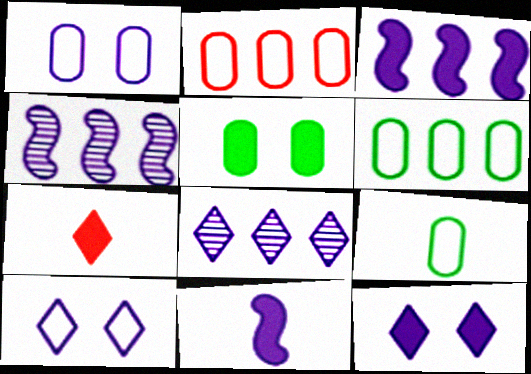[[1, 2, 9], 
[1, 8, 11], 
[3, 5, 7]]